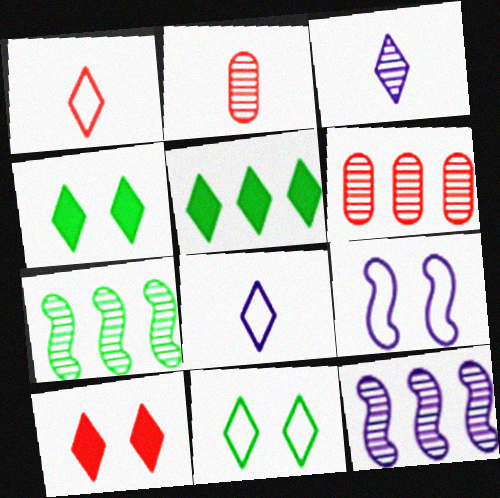[[2, 5, 9]]